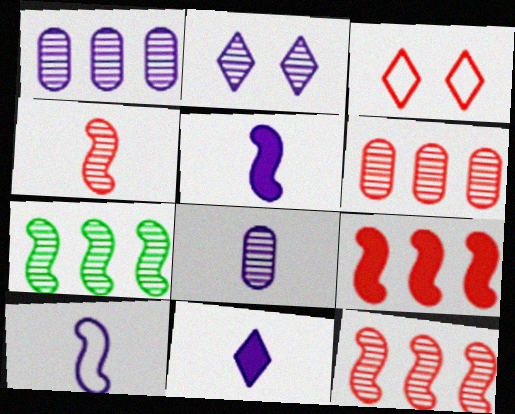[[8, 10, 11]]